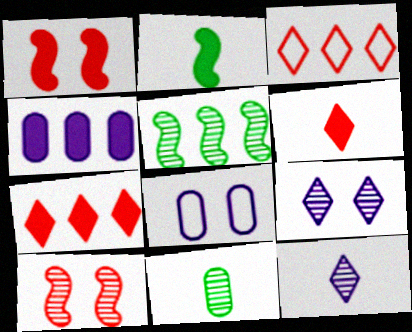[[3, 4, 5], 
[5, 6, 8]]